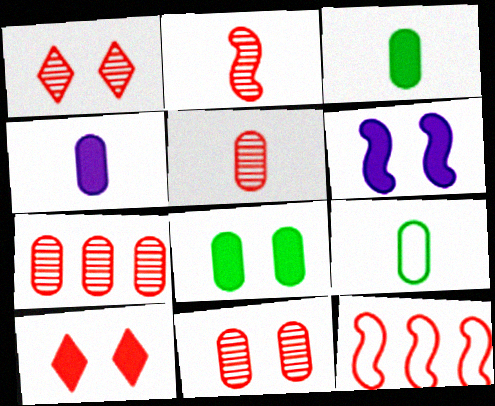[[1, 2, 7], 
[4, 5, 9], 
[5, 7, 11], 
[5, 10, 12], 
[6, 8, 10]]